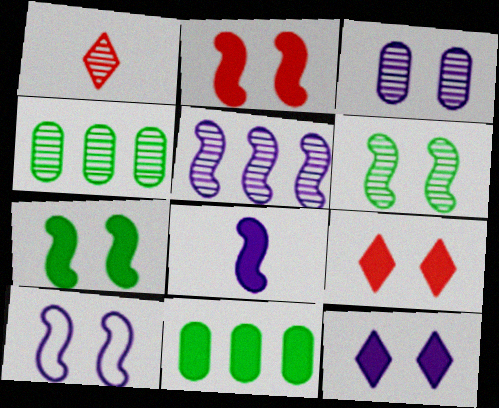[[1, 10, 11], 
[2, 6, 10], 
[3, 10, 12], 
[5, 8, 10], 
[8, 9, 11]]